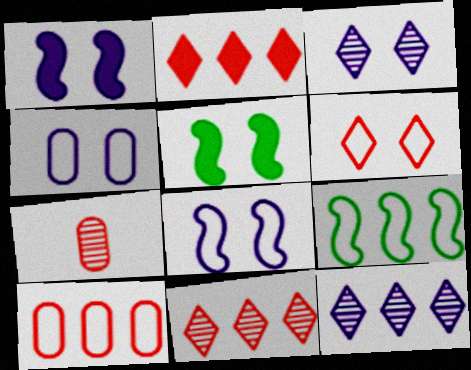[[1, 3, 4]]